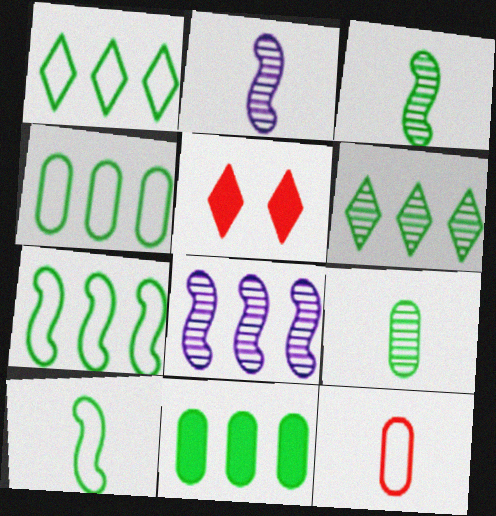[[1, 4, 7], 
[2, 4, 5], 
[6, 7, 11]]